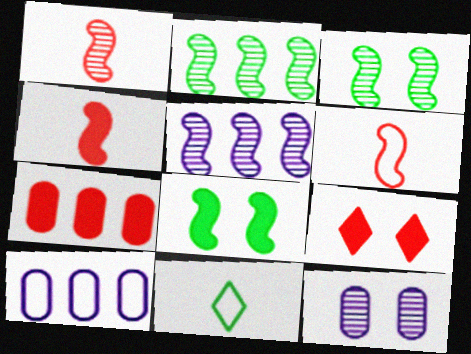[[1, 3, 5], 
[1, 4, 6], 
[4, 7, 9], 
[5, 6, 8]]